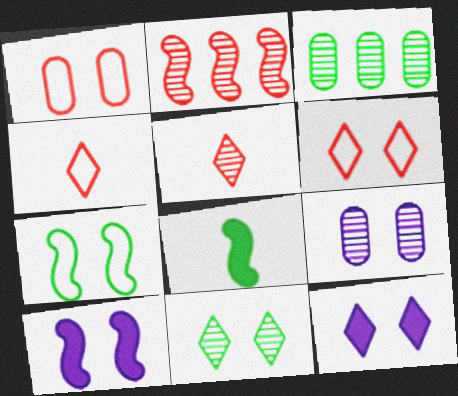[[1, 10, 11], 
[3, 4, 10], 
[6, 11, 12]]